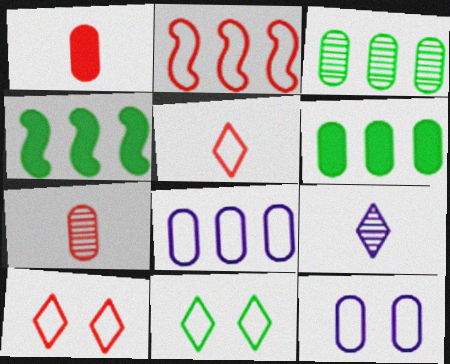[[1, 3, 12], 
[6, 7, 12]]